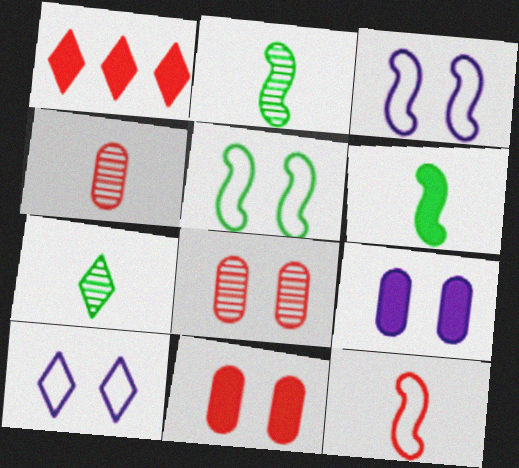[[1, 6, 9], 
[1, 7, 10], 
[1, 8, 12]]